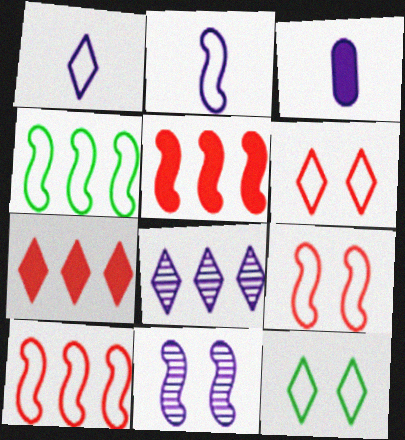[[2, 4, 9]]